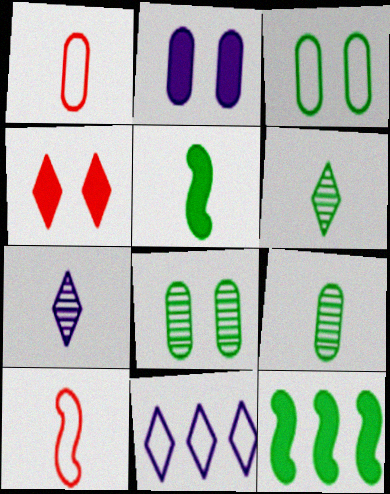[[1, 5, 7], 
[3, 6, 12], 
[3, 10, 11], 
[4, 6, 11]]